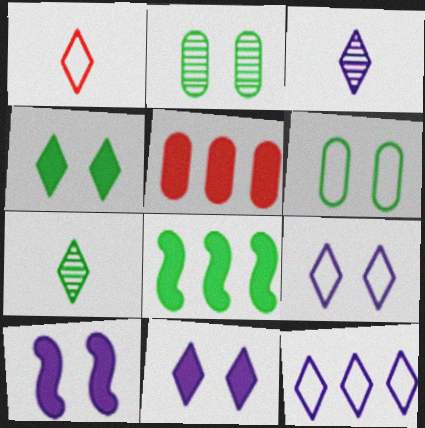[[3, 11, 12], 
[6, 7, 8]]